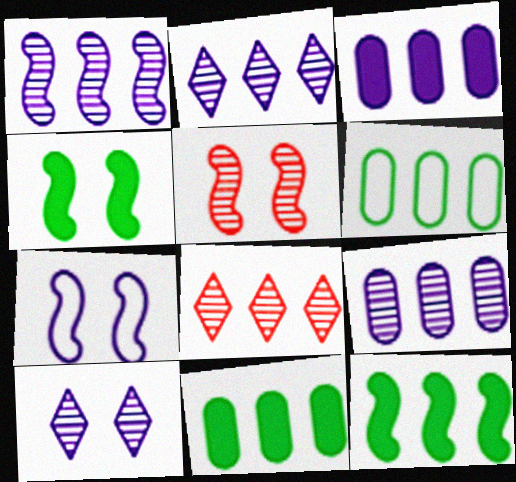[[1, 2, 9], 
[4, 5, 7]]